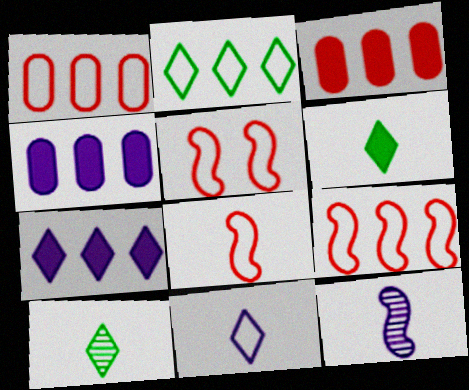[[4, 5, 10], 
[5, 8, 9]]